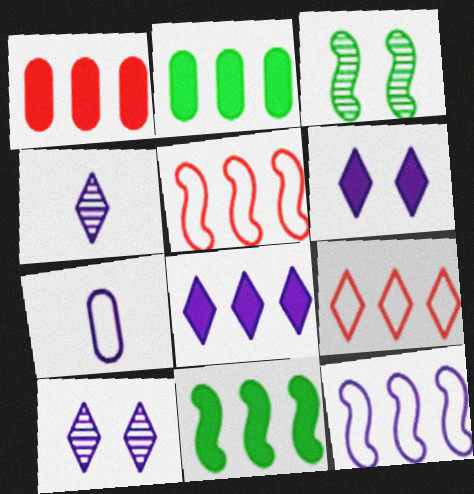[[1, 8, 11]]